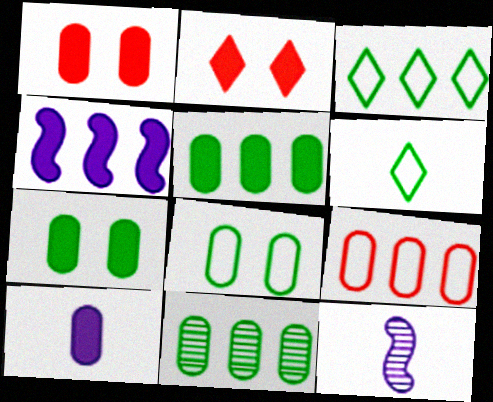[[1, 3, 12], 
[1, 5, 10]]